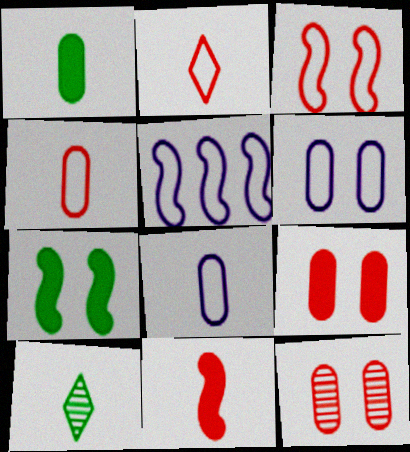[[5, 9, 10], 
[8, 10, 11]]